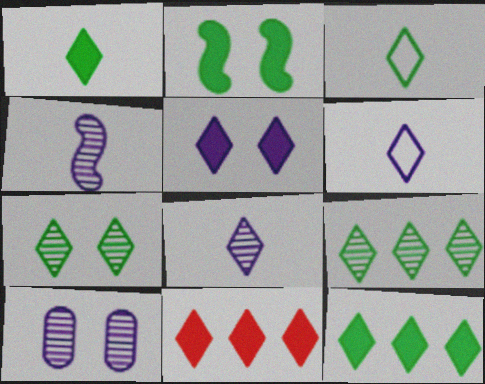[[1, 5, 11], 
[3, 7, 12], 
[6, 7, 11]]